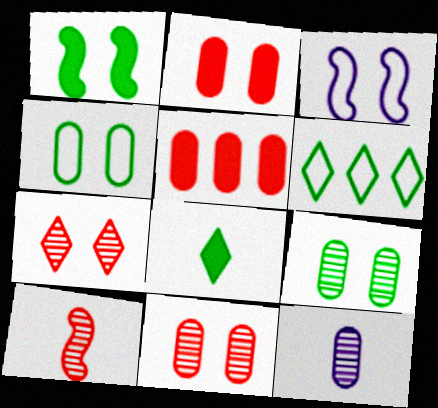[[4, 5, 12]]